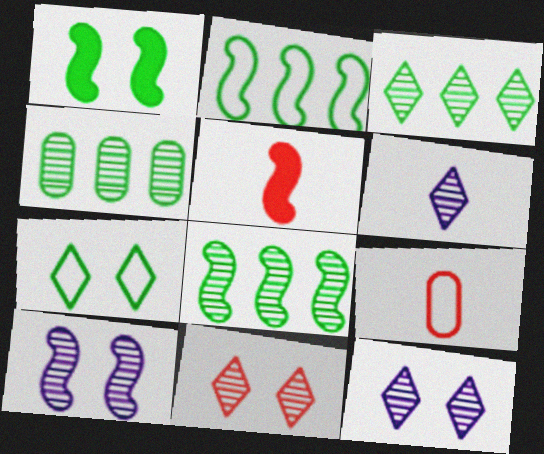[[2, 5, 10], 
[3, 4, 8], 
[3, 6, 11]]